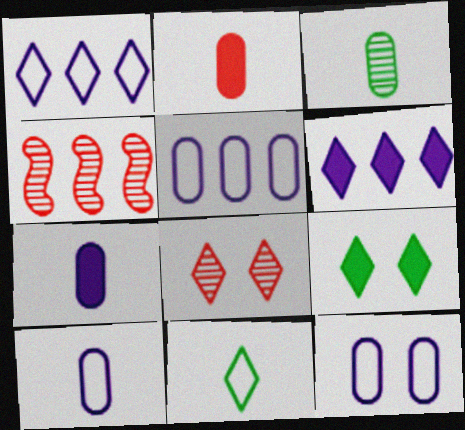[[2, 3, 10], 
[4, 9, 10], 
[5, 10, 12], 
[6, 8, 11]]